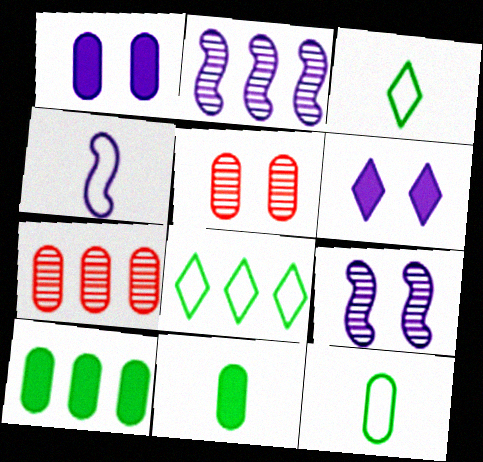[[1, 7, 12]]